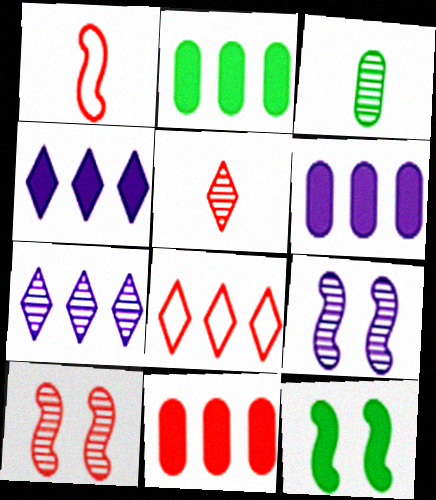[[2, 6, 11], 
[3, 7, 10]]